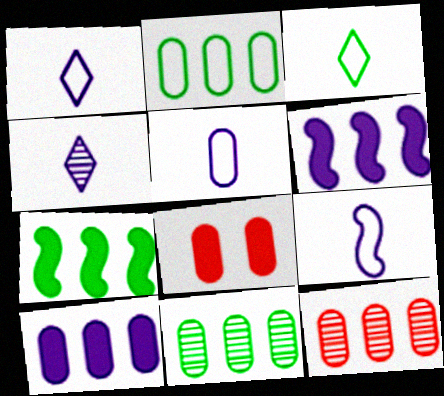[[1, 5, 9], 
[2, 10, 12], 
[5, 8, 11]]